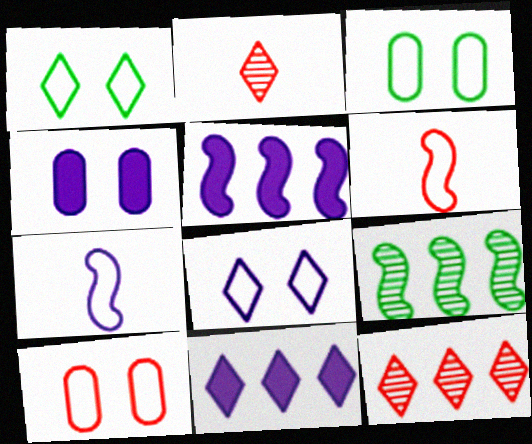[[1, 2, 11], 
[2, 3, 5]]